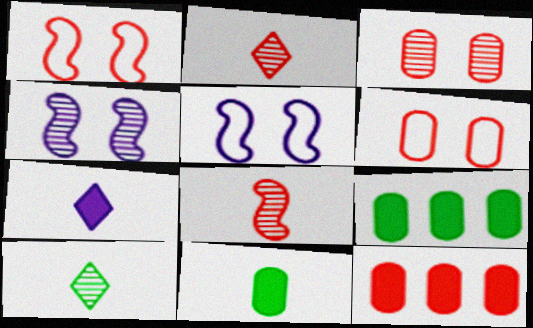[[1, 2, 12], 
[2, 5, 9], 
[5, 10, 12]]